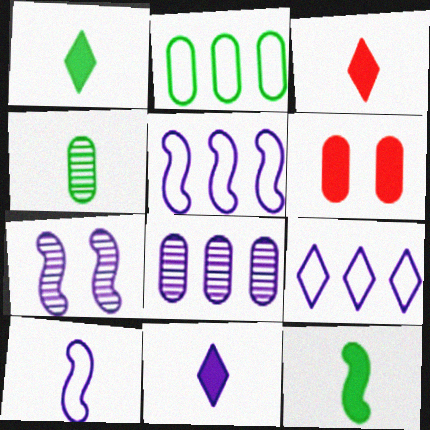[[1, 3, 11], 
[2, 3, 7], 
[3, 4, 10]]